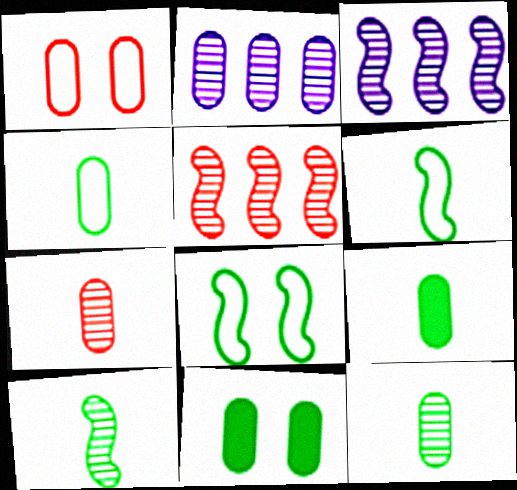[[1, 2, 9], 
[4, 9, 12]]